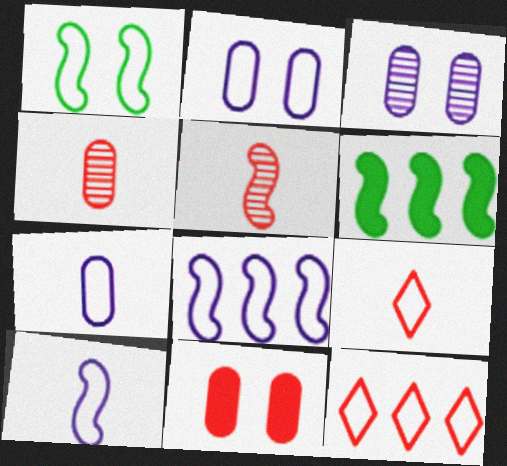[[1, 7, 12], 
[3, 6, 9], 
[5, 11, 12]]